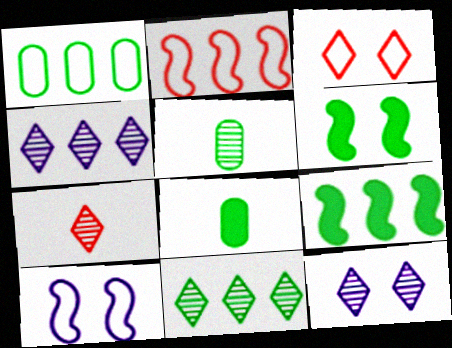[[1, 9, 11], 
[2, 8, 12], 
[7, 11, 12]]